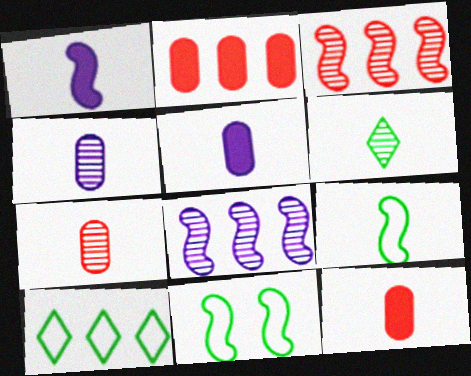[[1, 3, 11], 
[2, 8, 10]]